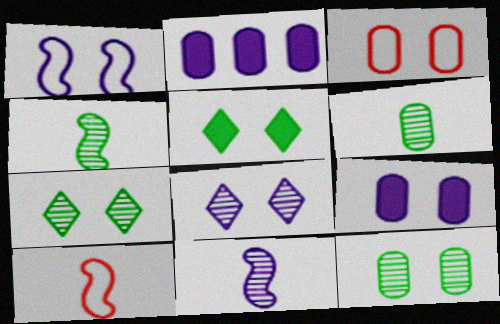[[1, 8, 9], 
[2, 3, 6], 
[2, 7, 10], 
[3, 9, 12]]